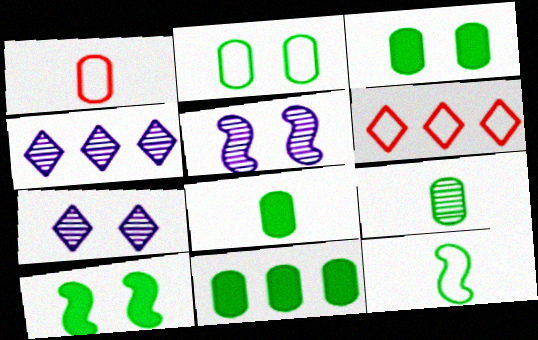[[1, 4, 10], 
[2, 9, 11], 
[3, 8, 11], 
[5, 6, 8]]